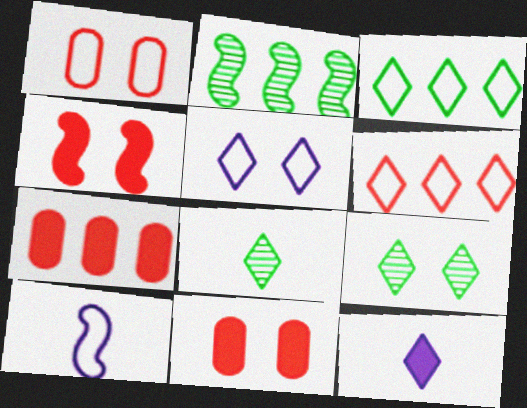[[1, 2, 12], 
[1, 3, 10], 
[2, 4, 10], 
[6, 9, 12], 
[7, 9, 10]]